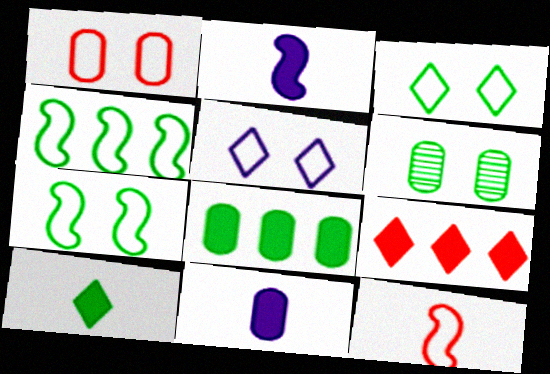[[1, 5, 7], 
[4, 6, 10]]